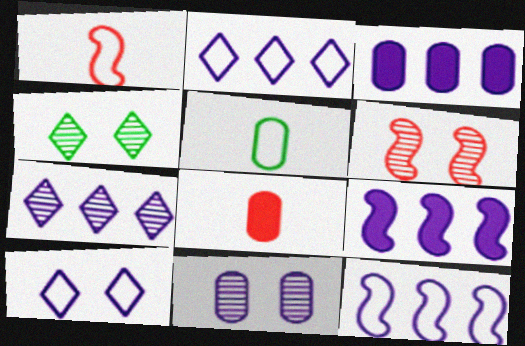[[1, 3, 4], 
[3, 7, 12], 
[4, 6, 11], 
[4, 8, 12]]